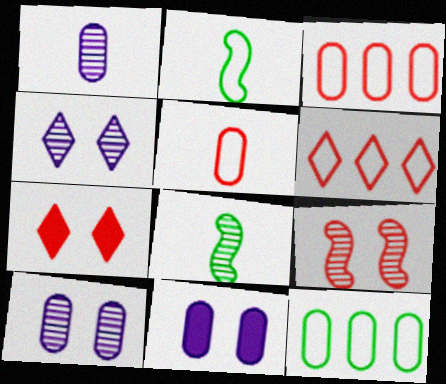[[6, 8, 11]]